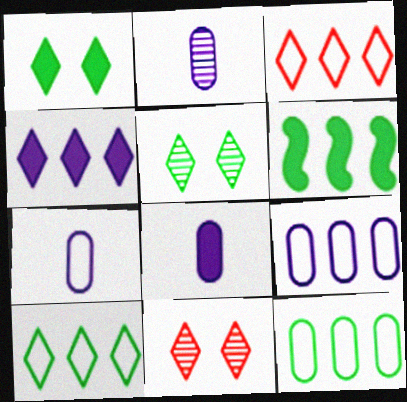[[2, 7, 8], 
[6, 7, 11]]